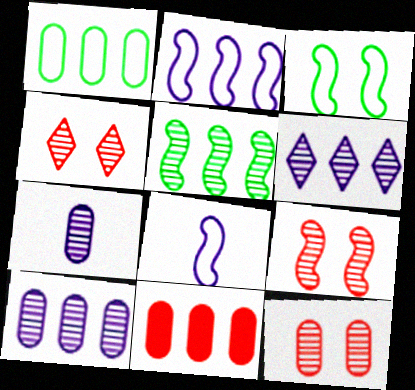[[1, 10, 11], 
[4, 5, 7], 
[4, 9, 12]]